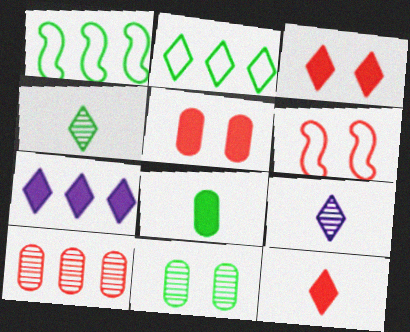[[1, 5, 9], 
[1, 7, 10], 
[2, 3, 9], 
[6, 10, 12]]